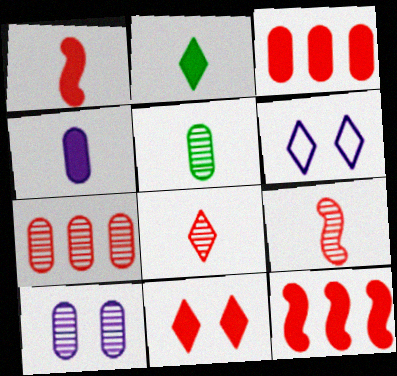[[1, 2, 4], 
[1, 3, 11], 
[5, 6, 12], 
[5, 7, 10]]